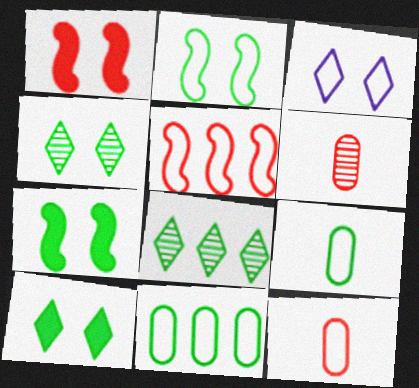[[3, 5, 9], 
[7, 8, 9]]